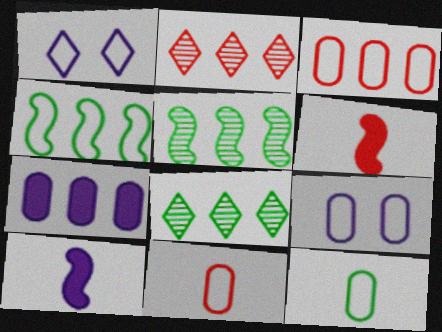[[1, 4, 11], 
[2, 4, 7], 
[3, 9, 12], 
[6, 8, 9]]